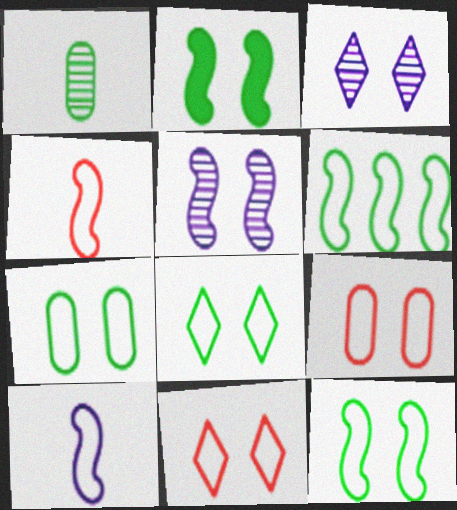[[2, 3, 9], 
[7, 8, 12]]